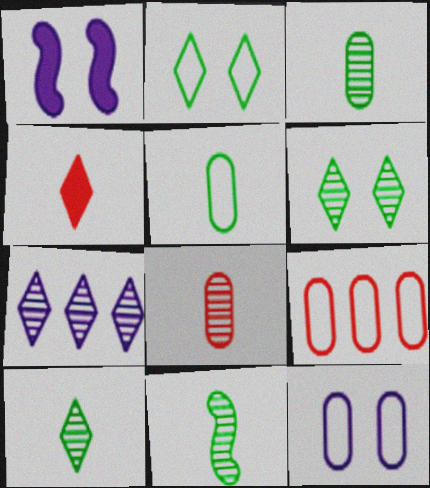[[1, 9, 10], 
[2, 4, 7], 
[3, 10, 11], 
[5, 9, 12]]